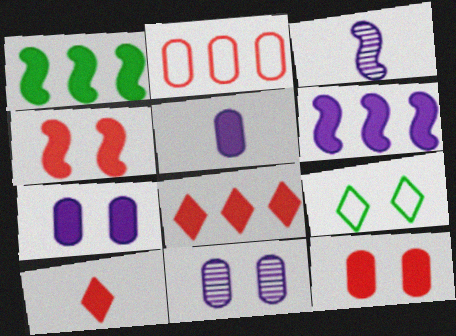[[1, 7, 10], 
[4, 9, 11]]